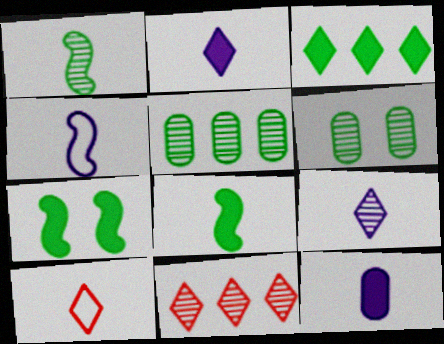[[1, 10, 12], 
[4, 9, 12]]